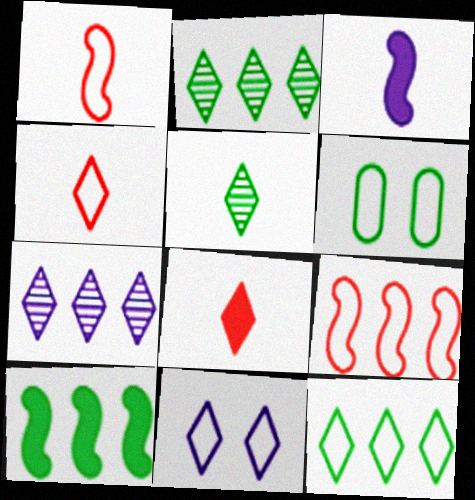[[2, 8, 11], 
[4, 11, 12], 
[5, 6, 10]]